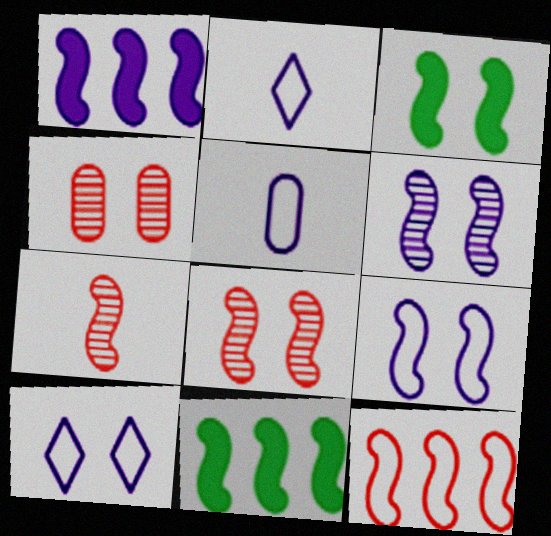[[2, 4, 11], 
[3, 4, 10], 
[3, 8, 9], 
[7, 9, 11]]